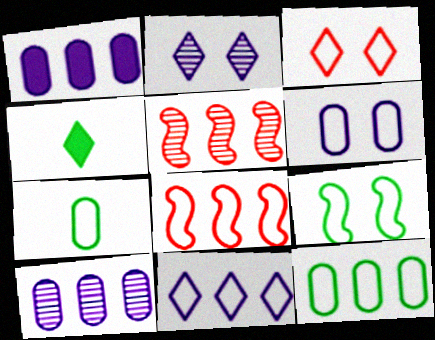[[3, 6, 9], 
[4, 5, 6], 
[8, 11, 12]]